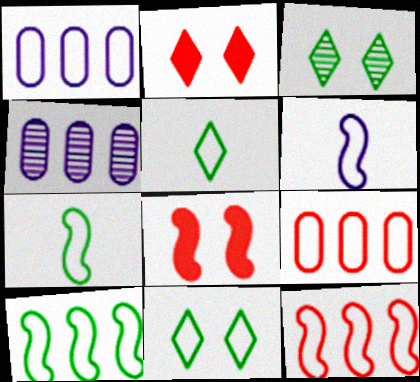[[2, 4, 7], 
[4, 5, 8], 
[6, 9, 11]]